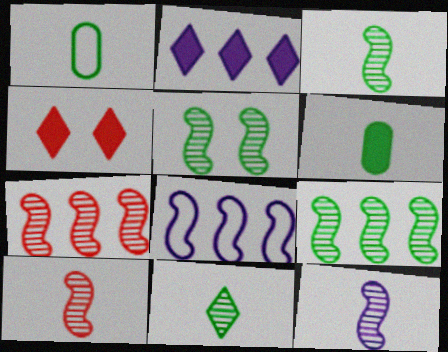[[3, 5, 9], 
[3, 10, 12], 
[5, 7, 12]]